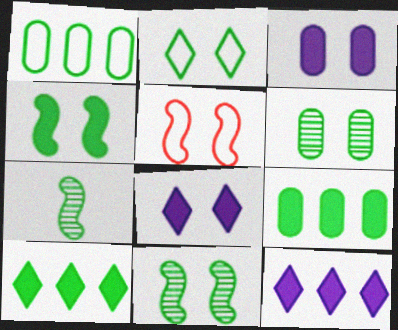[[2, 4, 6], 
[2, 7, 9], 
[5, 6, 8]]